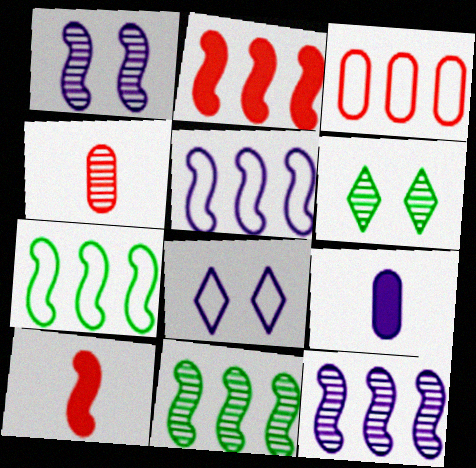[[1, 7, 10], 
[2, 5, 11], 
[2, 7, 12], 
[4, 6, 12], 
[8, 9, 12]]